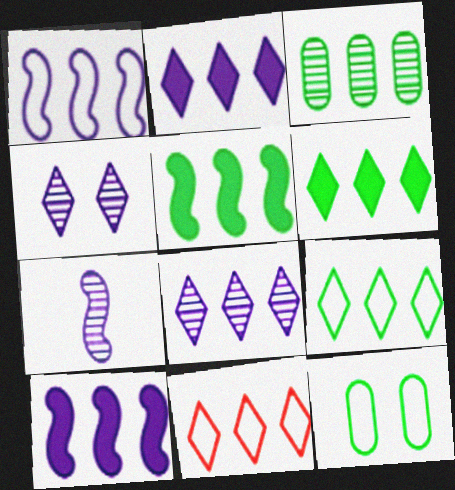[[3, 5, 9], 
[3, 10, 11], 
[6, 8, 11]]